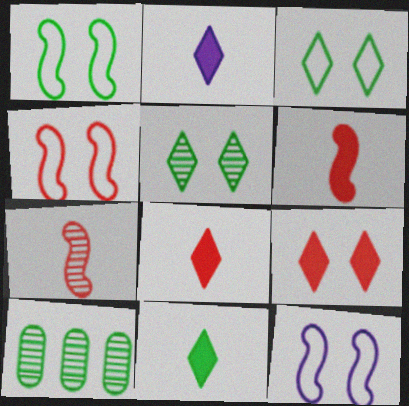[[1, 4, 12], 
[1, 10, 11], 
[2, 4, 10], 
[2, 8, 11], 
[8, 10, 12]]